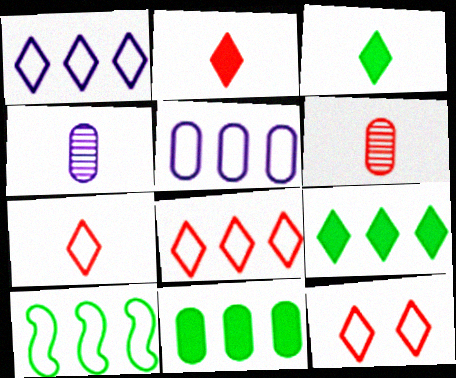[[5, 8, 10], 
[7, 8, 12]]